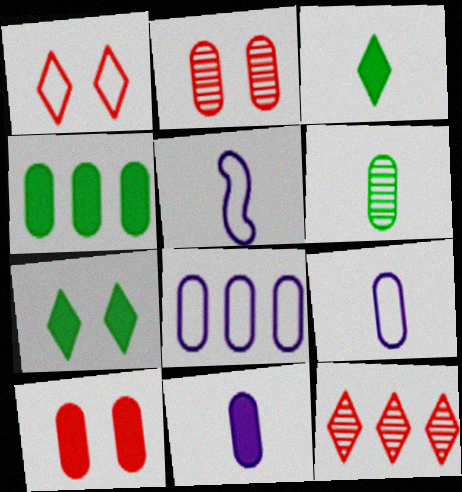[[2, 4, 9], 
[4, 10, 11], 
[6, 8, 10]]